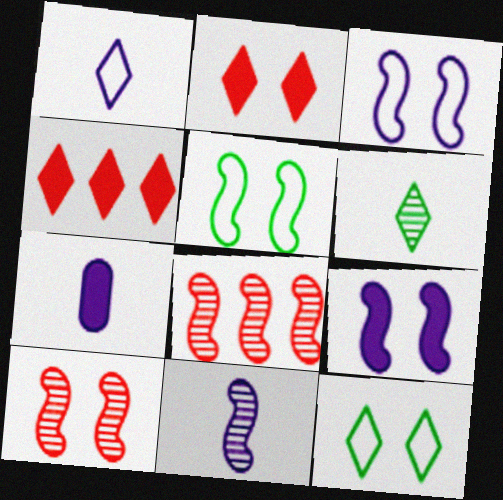[[1, 7, 11], 
[5, 9, 10], 
[7, 8, 12]]